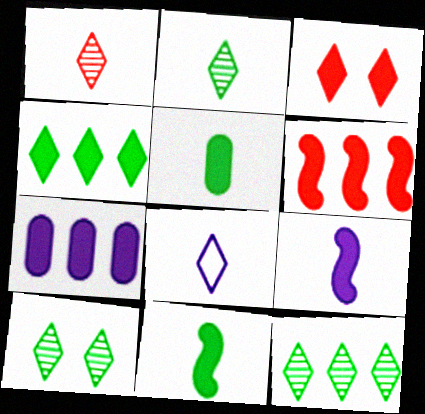[[2, 10, 12], 
[3, 7, 11], 
[3, 8, 12], 
[4, 6, 7]]